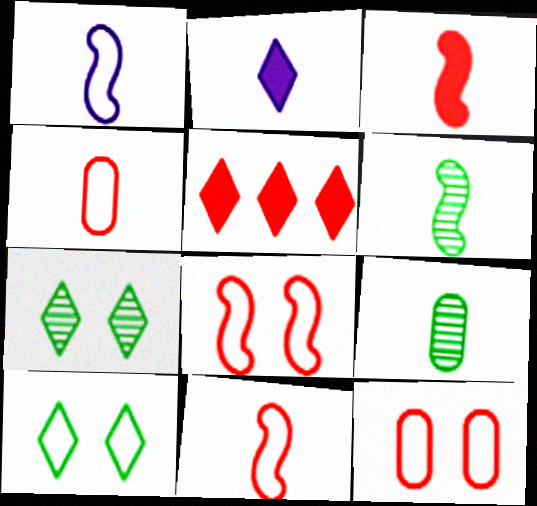[[1, 3, 6], 
[2, 4, 6], 
[2, 9, 11]]